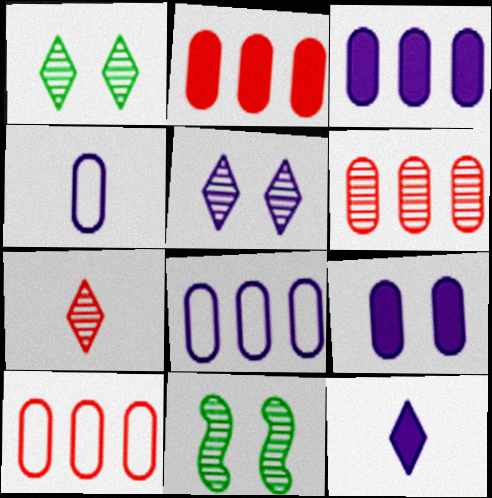[[2, 6, 10], 
[10, 11, 12]]